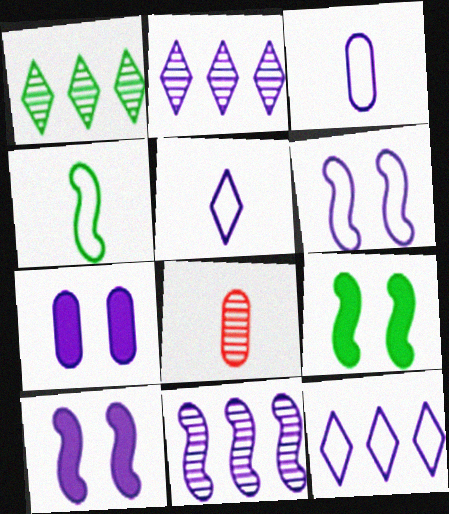[[2, 3, 10], 
[3, 6, 12], 
[5, 7, 11], 
[8, 9, 12]]